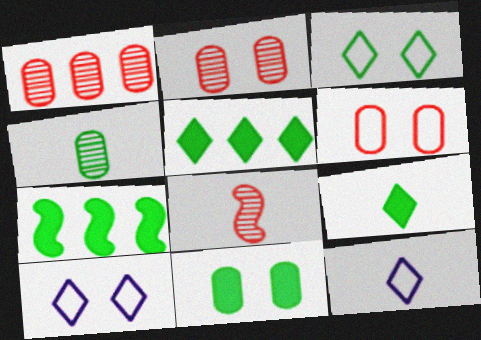[[2, 7, 12], 
[3, 4, 7], 
[7, 9, 11]]